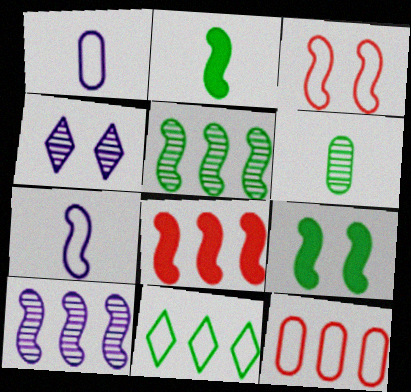[[1, 3, 11], 
[2, 3, 10], 
[2, 4, 12], 
[6, 9, 11]]